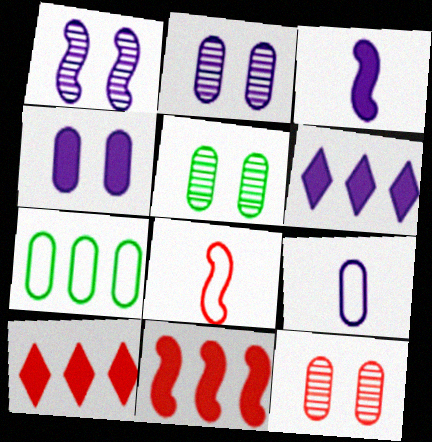[[1, 6, 9], 
[2, 5, 12], 
[3, 4, 6], 
[5, 6, 8], 
[8, 10, 12]]